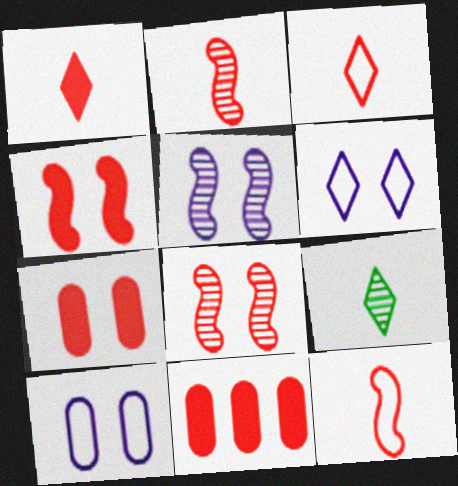[[1, 4, 11], 
[3, 8, 11]]